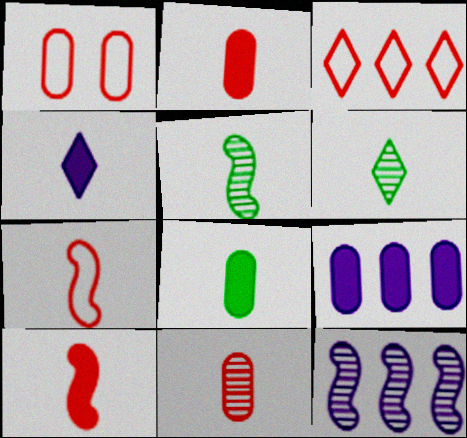[[1, 3, 7], 
[4, 8, 10]]